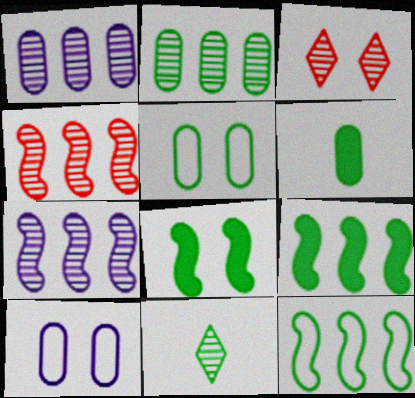[[2, 5, 6], 
[3, 8, 10], 
[5, 9, 11]]